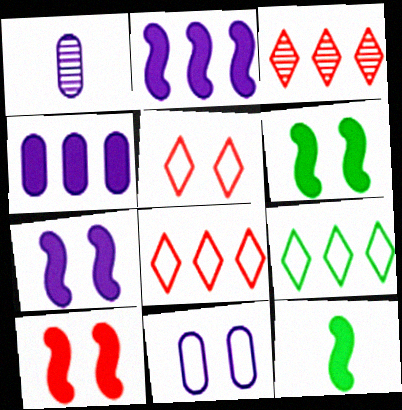[[1, 4, 11], 
[1, 6, 8], 
[1, 9, 10], 
[2, 10, 12], 
[3, 11, 12], 
[6, 7, 10]]